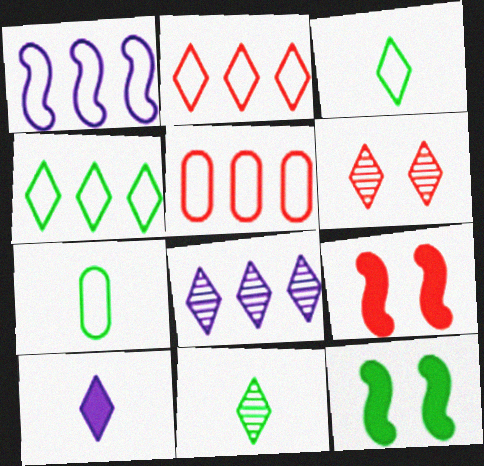[[1, 4, 5], 
[4, 6, 10], 
[6, 8, 11], 
[7, 8, 9]]